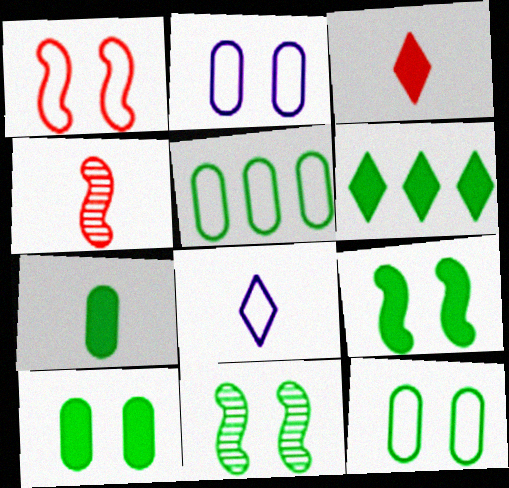[[1, 5, 8], 
[2, 4, 6], 
[4, 7, 8], 
[6, 7, 9]]